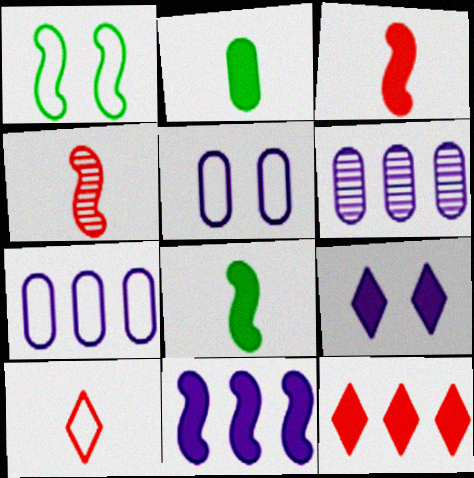[[1, 4, 11], 
[1, 7, 10]]